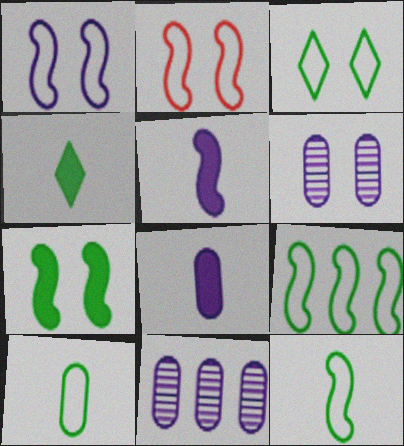[[2, 4, 11], 
[3, 9, 10]]